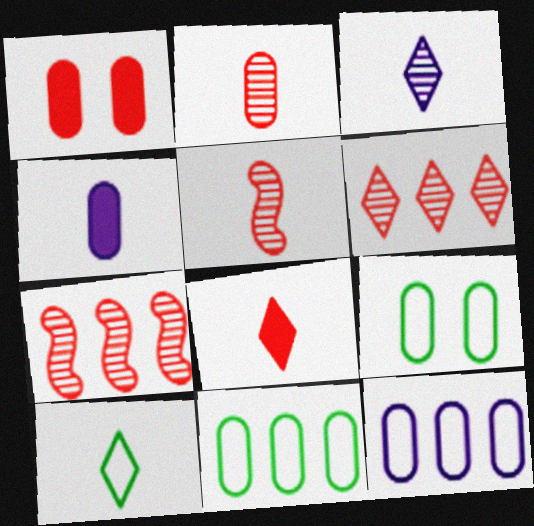[[3, 8, 10], 
[4, 5, 10]]